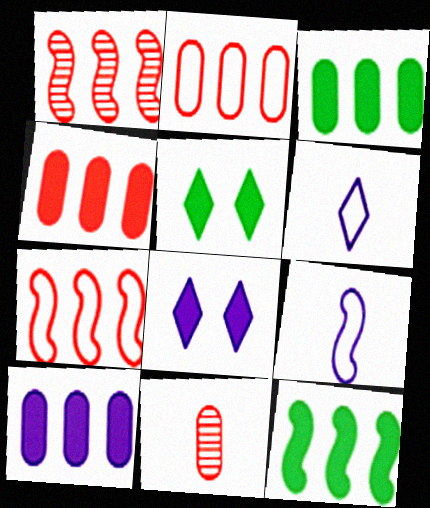[[3, 4, 10]]